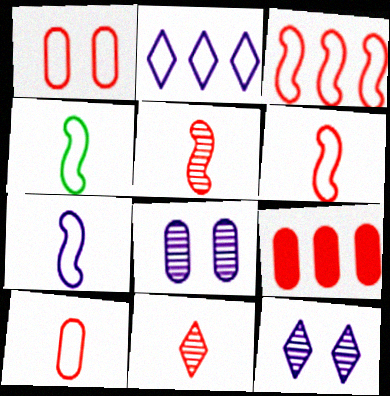[[1, 2, 4], 
[4, 6, 7], 
[4, 9, 12]]